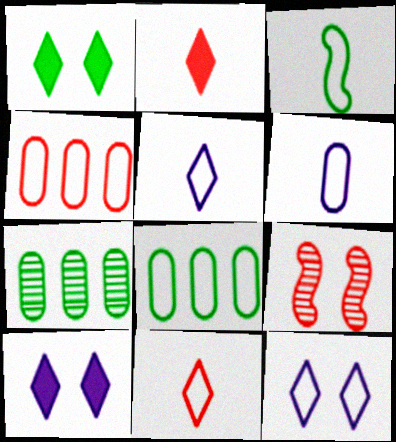[[1, 3, 7], 
[2, 4, 9], 
[3, 4, 12], 
[3, 6, 11]]